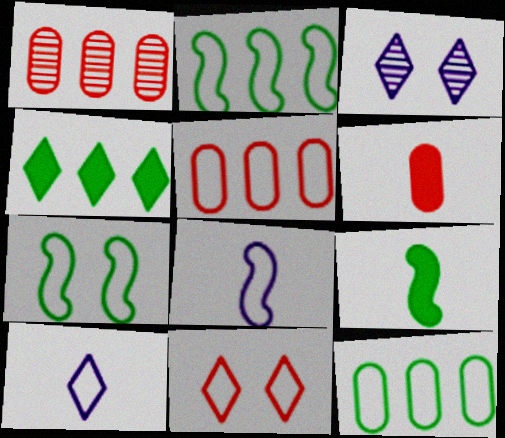[[2, 3, 6], 
[3, 5, 9], 
[5, 7, 10], 
[8, 11, 12]]